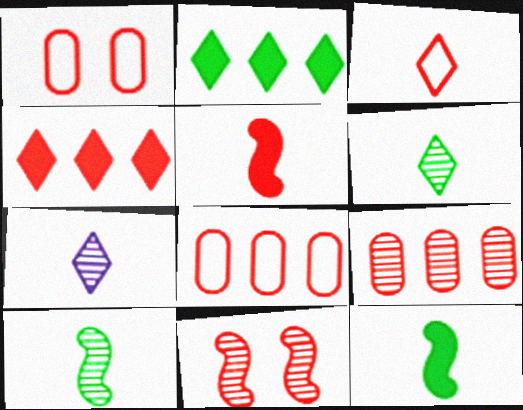[]